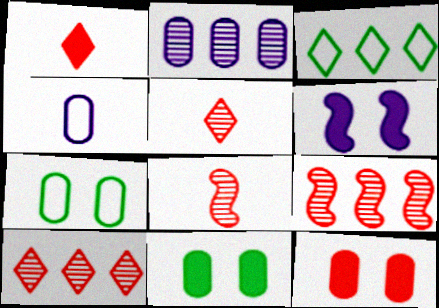[]